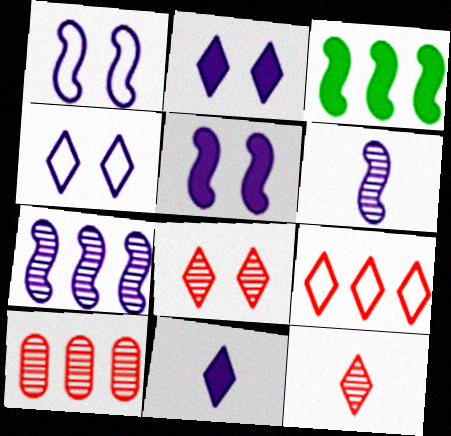[]